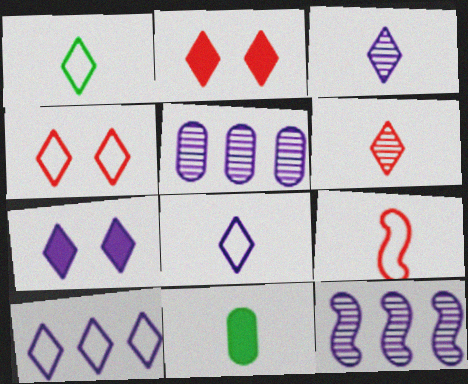[[1, 4, 10], 
[3, 7, 10], 
[3, 9, 11], 
[4, 11, 12]]